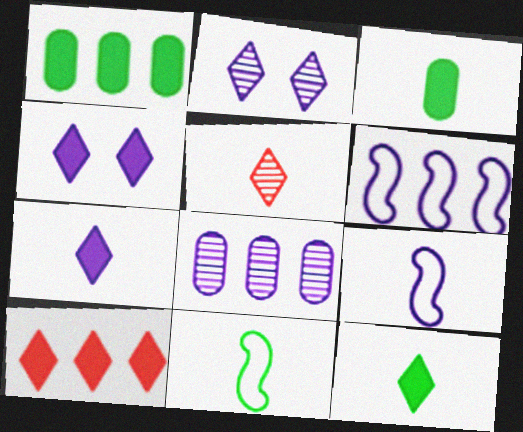[[3, 5, 9], 
[4, 8, 9], 
[4, 10, 12]]